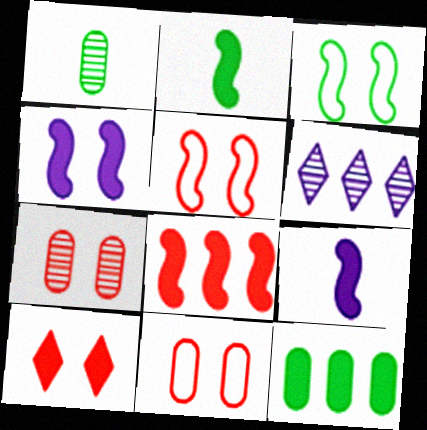[[2, 4, 8], 
[2, 6, 11], 
[5, 7, 10], 
[9, 10, 12]]